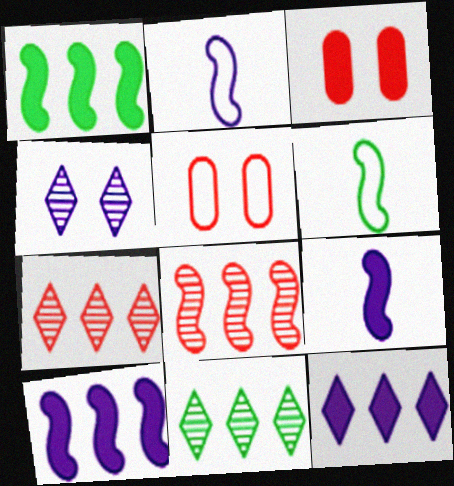[[2, 3, 11], 
[5, 9, 11]]